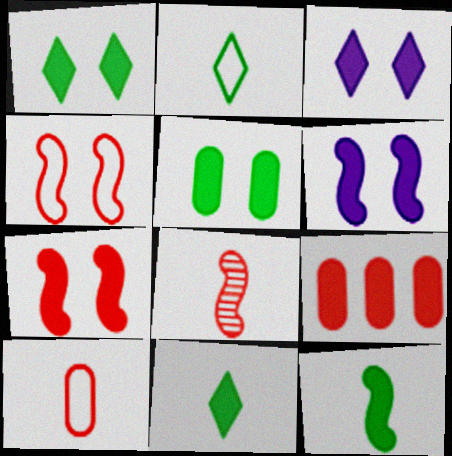[[3, 5, 7], 
[3, 9, 12], 
[6, 9, 11]]